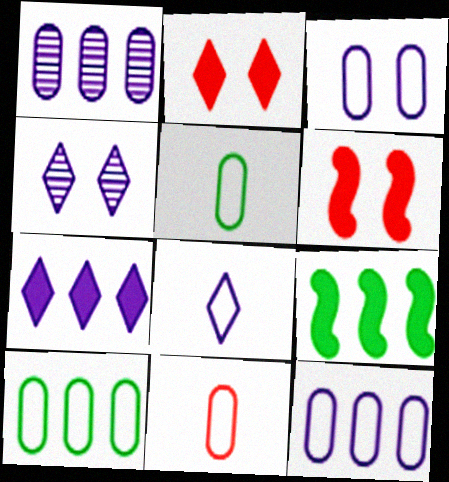[[3, 10, 11], 
[4, 7, 8], 
[4, 9, 11]]